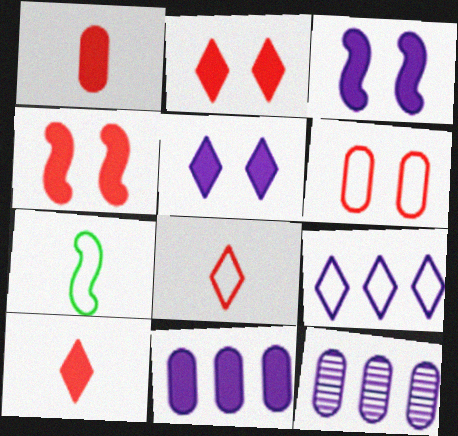[[2, 7, 12], 
[6, 7, 9]]